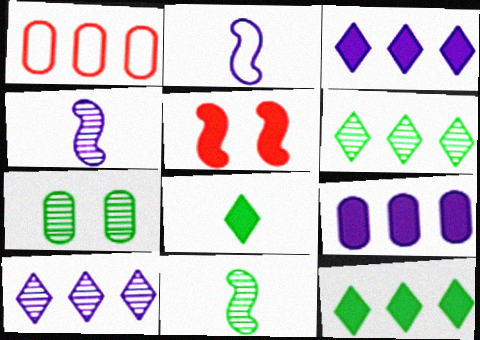[[5, 8, 9], 
[6, 7, 11]]